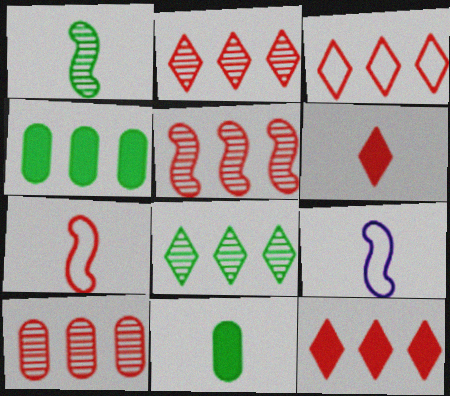[[2, 3, 12], 
[2, 5, 10]]